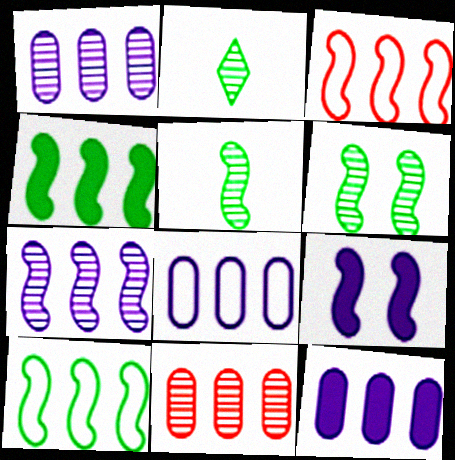[[1, 8, 12], 
[3, 4, 7], 
[3, 5, 9]]